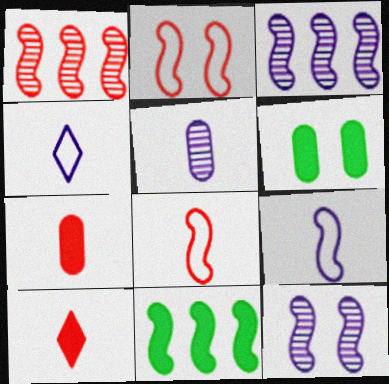[[1, 4, 6], 
[8, 11, 12]]